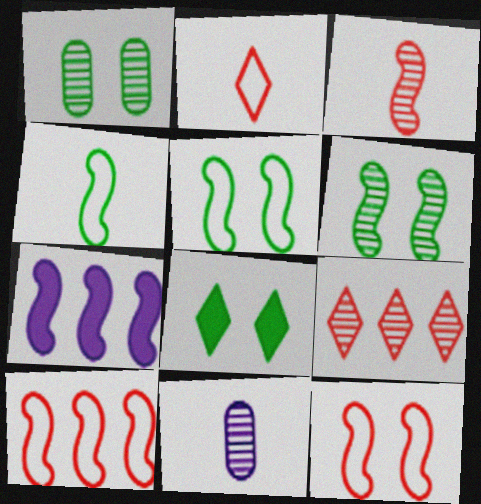[[1, 2, 7], 
[1, 5, 8], 
[3, 5, 7], 
[6, 9, 11], 
[8, 10, 11]]